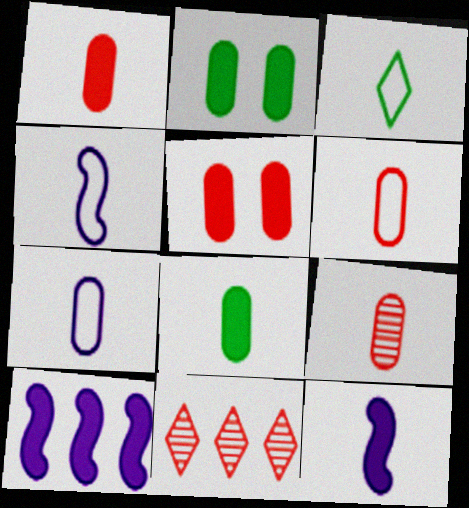[[1, 6, 9], 
[2, 4, 11], 
[3, 4, 6], 
[3, 9, 12], 
[7, 8, 9]]